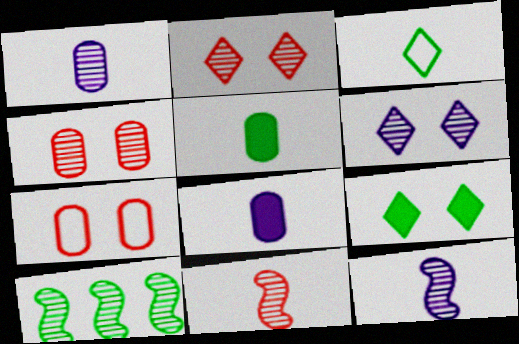[[1, 2, 10], 
[3, 8, 11]]